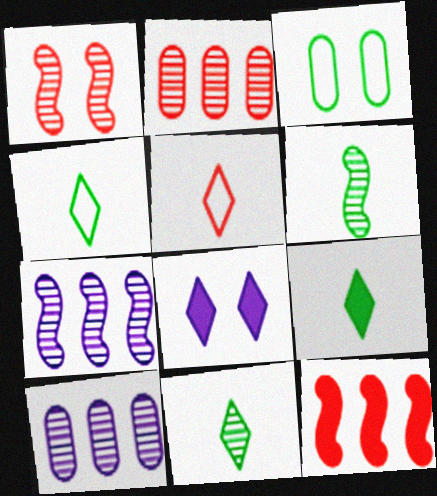[[1, 3, 8], 
[1, 6, 7], 
[1, 10, 11], 
[4, 9, 11]]